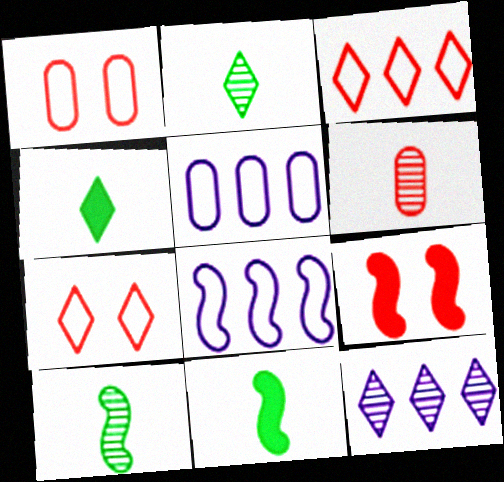[[1, 11, 12], 
[2, 5, 9], 
[3, 6, 9], 
[4, 7, 12], 
[8, 9, 10]]